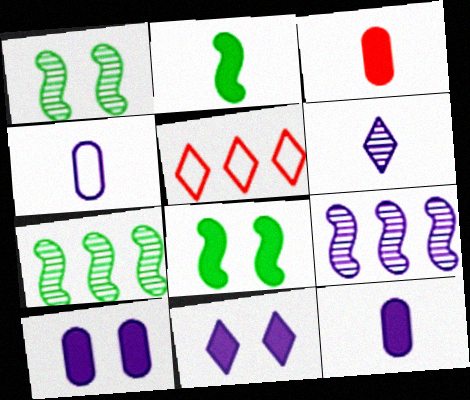[[1, 5, 12], 
[4, 9, 11]]